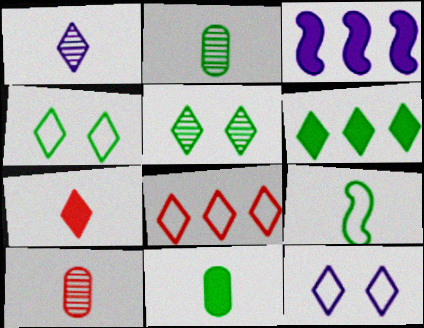[[3, 4, 10]]